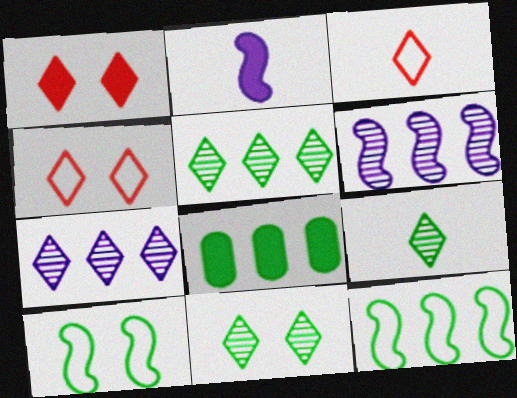[[1, 2, 8], 
[5, 8, 12], 
[5, 9, 11], 
[8, 9, 10]]